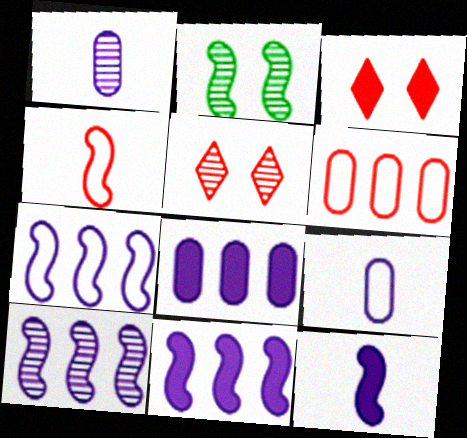[[2, 4, 11], 
[7, 10, 11]]